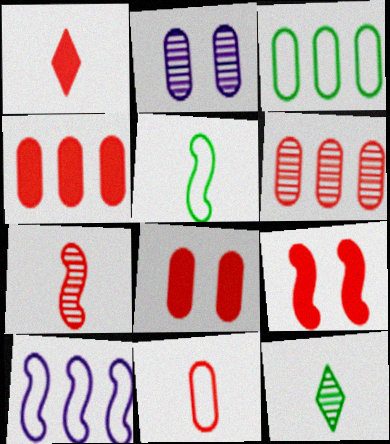[[1, 4, 9], 
[1, 7, 11], 
[6, 8, 11], 
[8, 10, 12]]